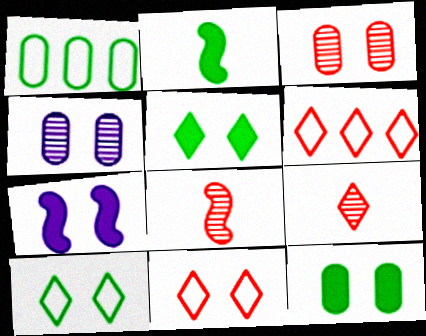[[1, 7, 9], 
[2, 4, 6], 
[3, 7, 10]]